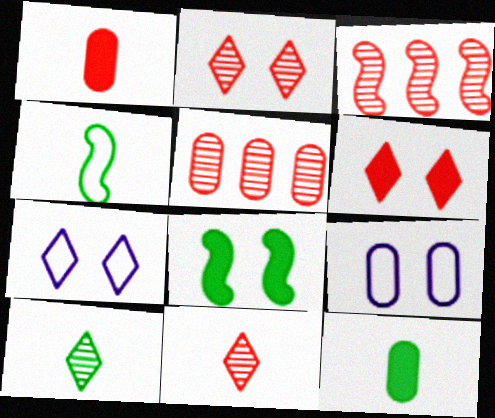[[2, 8, 9], 
[3, 7, 12], 
[4, 10, 12], 
[5, 9, 12]]